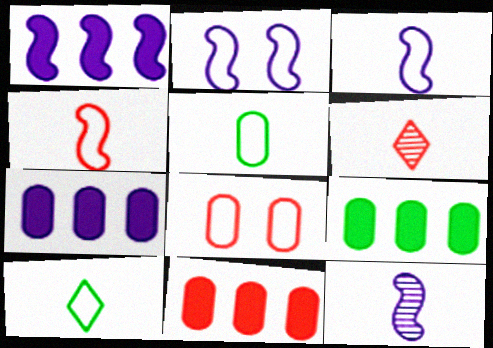[[1, 2, 12], 
[2, 6, 9], 
[7, 9, 11]]